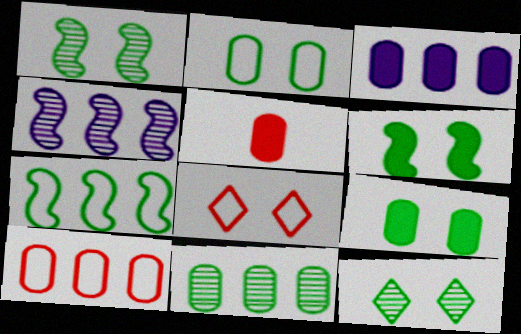[[2, 6, 12], 
[3, 5, 9], 
[3, 10, 11]]